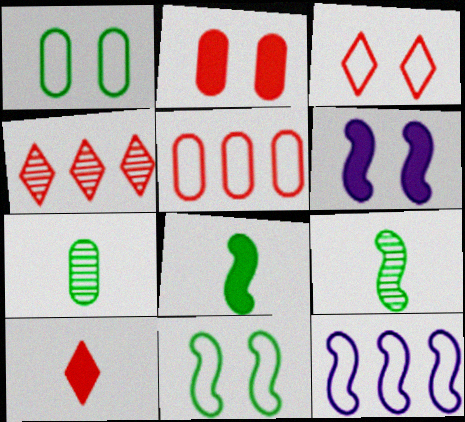[[3, 4, 10]]